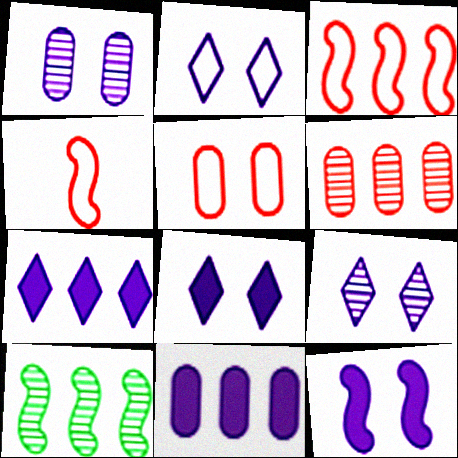[[1, 2, 12], 
[2, 8, 9], 
[4, 10, 12]]